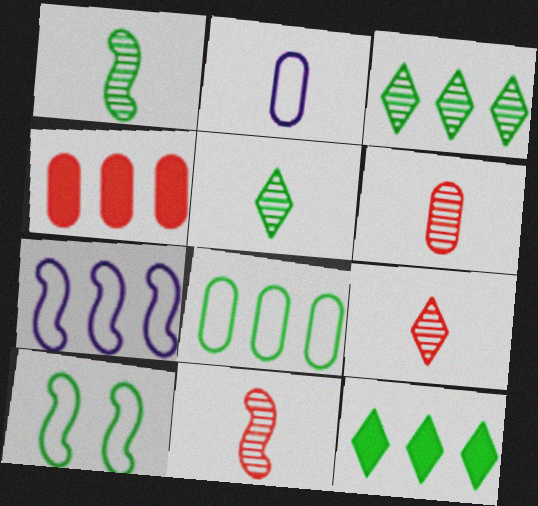[[3, 4, 7], 
[6, 9, 11]]